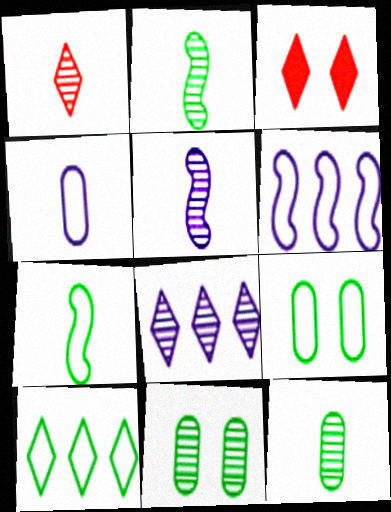[[1, 5, 12], 
[3, 6, 12], 
[7, 9, 10]]